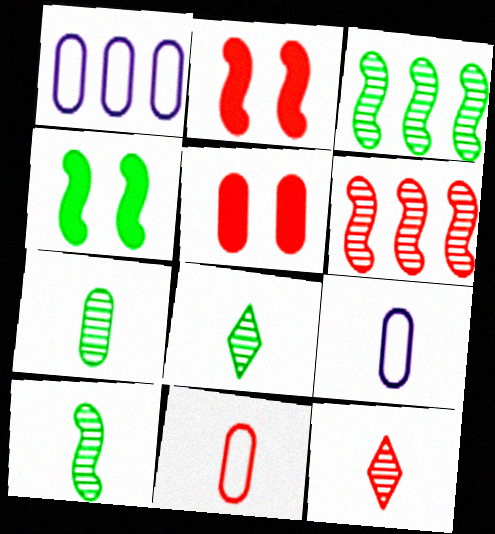[[1, 2, 8], 
[1, 4, 12], 
[1, 5, 7], 
[7, 8, 10]]